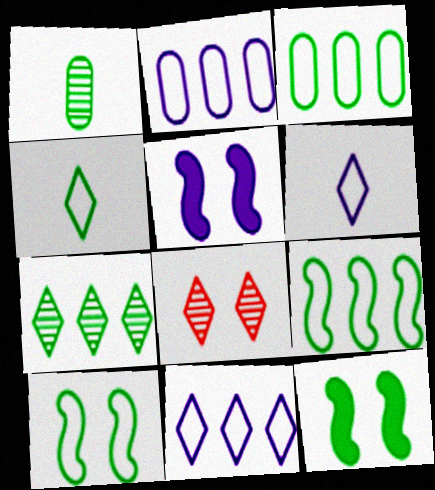[[3, 4, 10]]